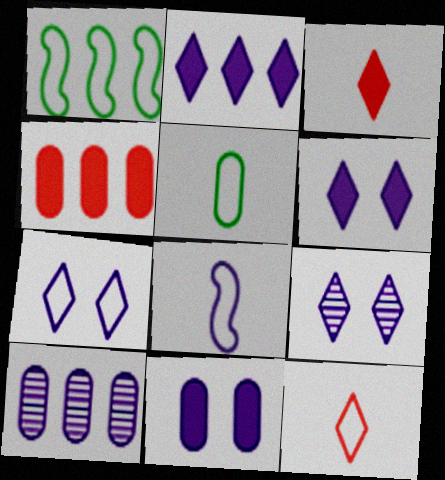[[5, 8, 12], 
[6, 7, 9], 
[6, 8, 10]]